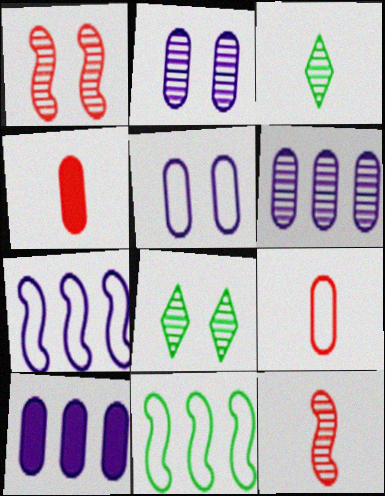[[1, 2, 8], 
[1, 3, 6], 
[4, 7, 8], 
[6, 8, 12]]